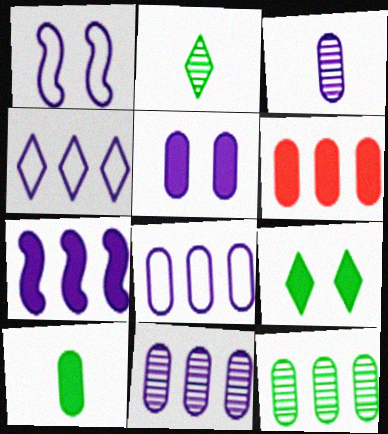[[1, 2, 6], 
[3, 5, 8], 
[4, 7, 11], 
[5, 6, 10], 
[6, 8, 12]]